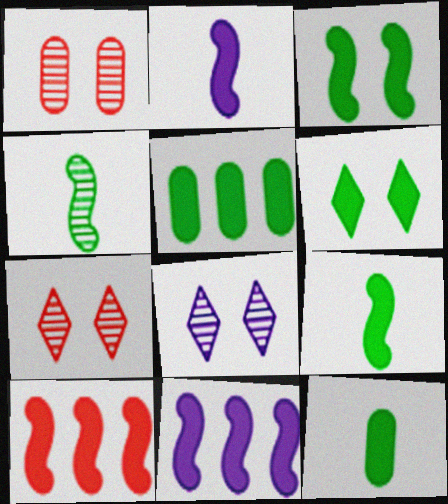[[2, 3, 10], 
[5, 6, 9]]